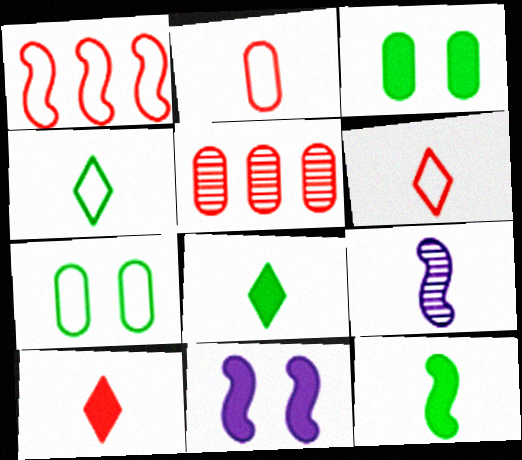[[2, 8, 9], 
[4, 5, 11]]